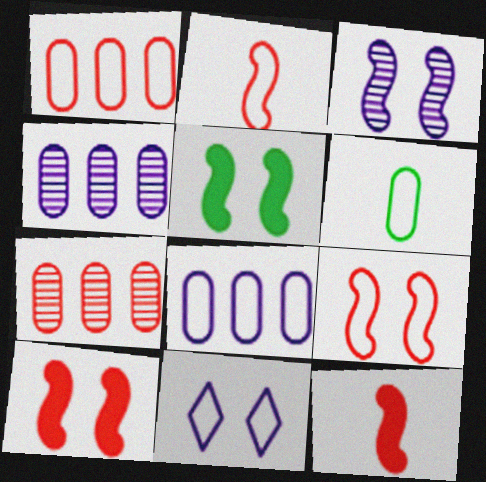[[3, 5, 9]]